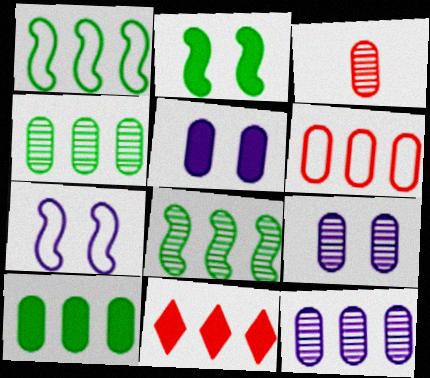[[1, 11, 12], 
[3, 4, 9], 
[6, 10, 12]]